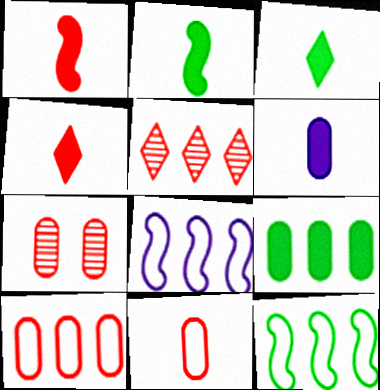[[1, 3, 6], 
[2, 4, 6], 
[3, 7, 8], 
[5, 8, 9]]